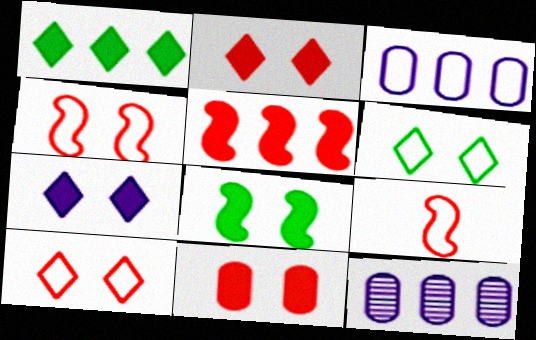[[3, 6, 9], 
[7, 8, 11]]